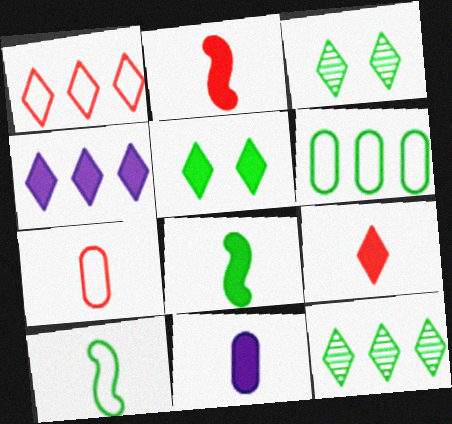[[1, 4, 12], 
[3, 6, 8], 
[4, 5, 9], 
[8, 9, 11]]